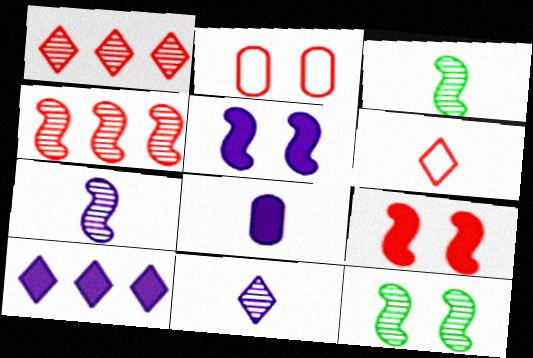[[2, 3, 10], 
[3, 6, 8], 
[4, 7, 12], 
[5, 8, 10]]